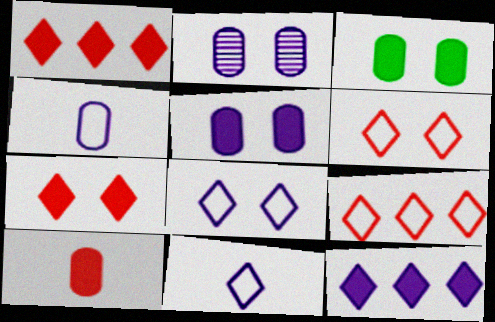[]